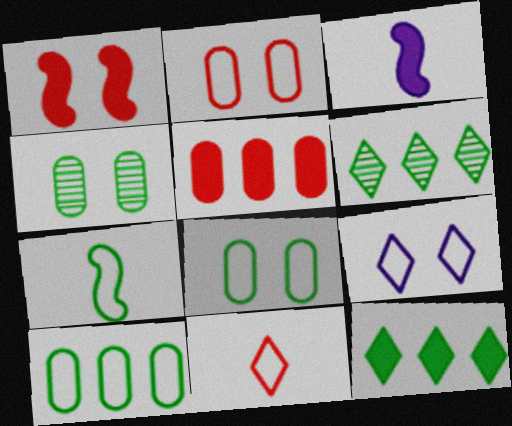[[1, 4, 9], 
[2, 3, 6], 
[4, 7, 12]]